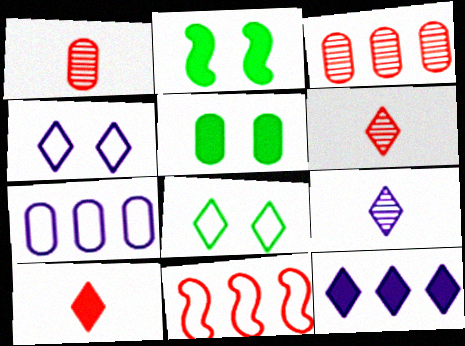[[1, 5, 7], 
[2, 6, 7], 
[4, 9, 12], 
[5, 9, 11], 
[6, 8, 12]]